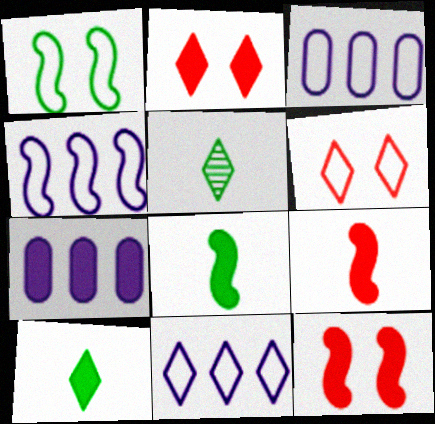[[2, 5, 11], 
[2, 7, 8], 
[3, 4, 11], 
[3, 5, 12], 
[7, 10, 12]]